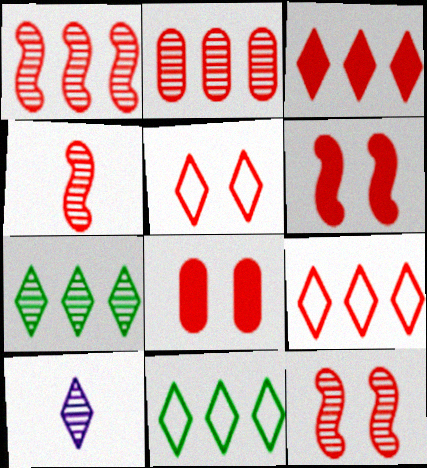[[1, 4, 12], 
[4, 8, 9], 
[5, 8, 12]]